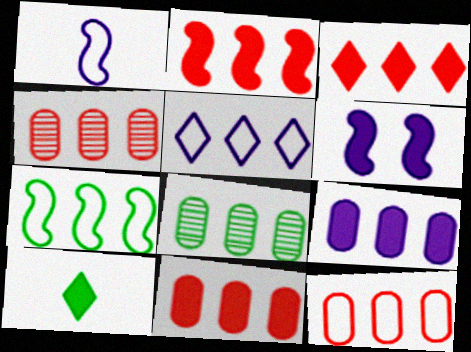[[2, 3, 11], 
[2, 5, 8], 
[4, 11, 12], 
[5, 7, 12], 
[6, 10, 11], 
[8, 9, 12]]